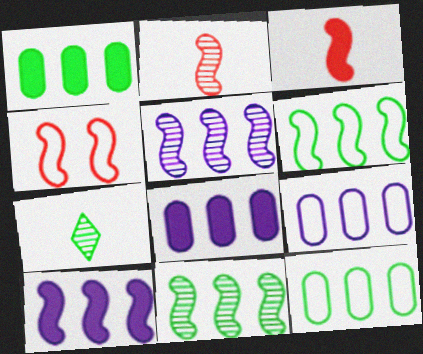[[4, 7, 8]]